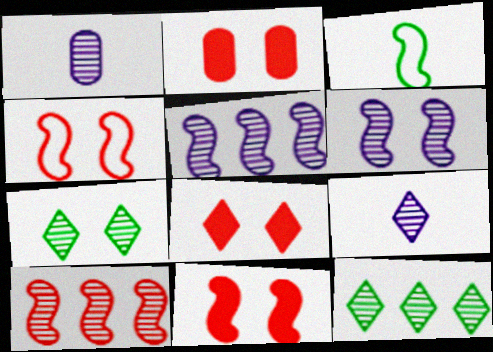[[1, 7, 10], 
[2, 8, 11], 
[3, 5, 11]]